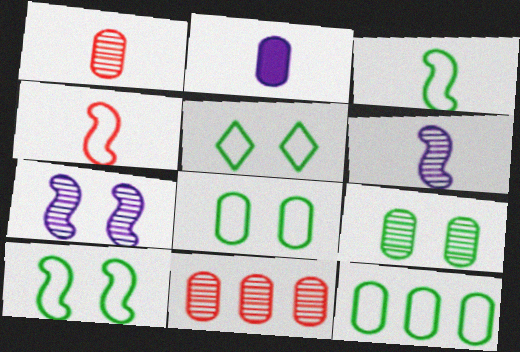[[2, 8, 11], 
[3, 5, 12], 
[5, 8, 10]]